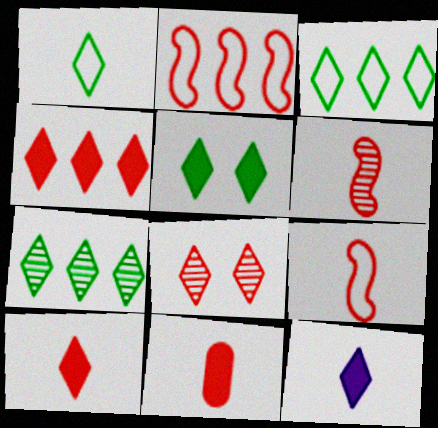[[1, 5, 7], 
[2, 8, 11], 
[3, 8, 12], 
[4, 5, 12]]